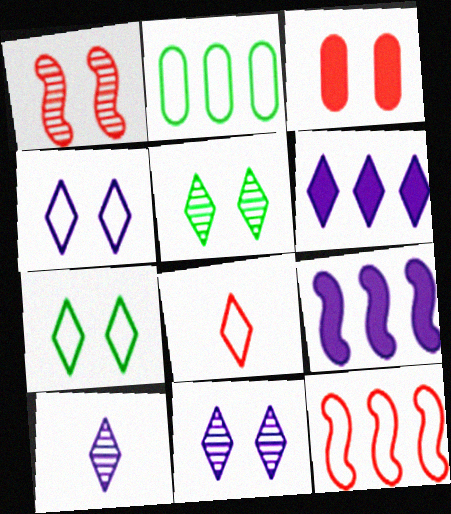[[4, 6, 10], 
[5, 6, 8]]